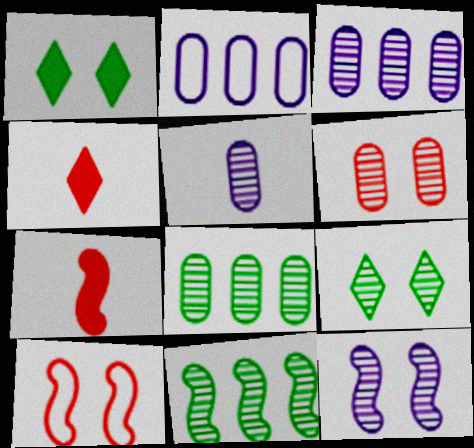[[2, 7, 9], 
[5, 6, 8], 
[6, 9, 12]]